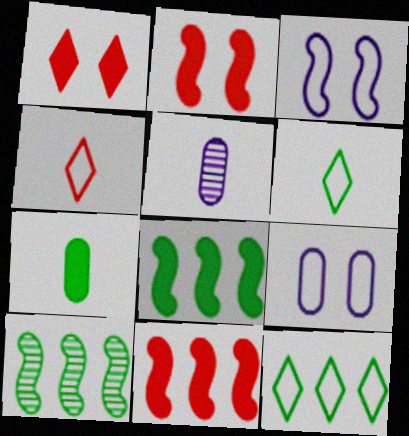[[2, 5, 12]]